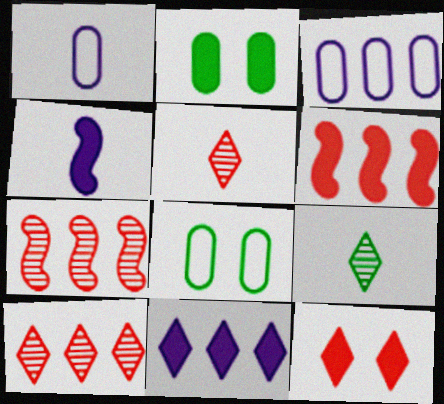[[4, 8, 10]]